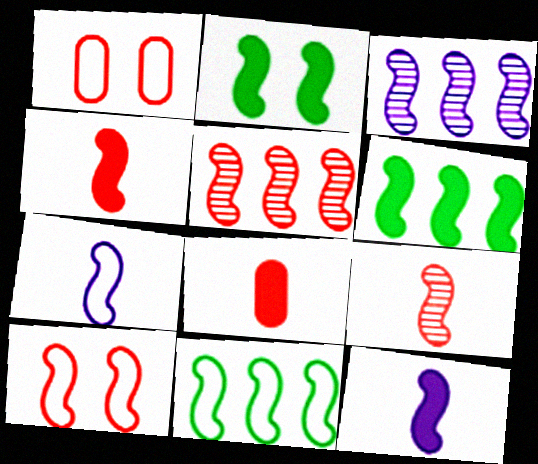[[2, 5, 7], 
[4, 5, 10], 
[7, 10, 11]]